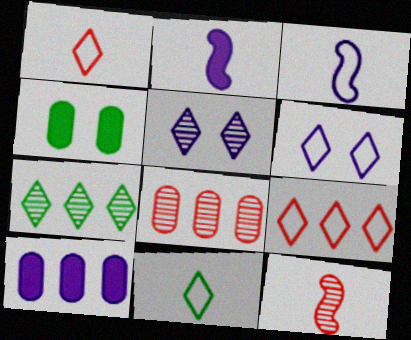[[3, 5, 10], 
[6, 9, 11]]